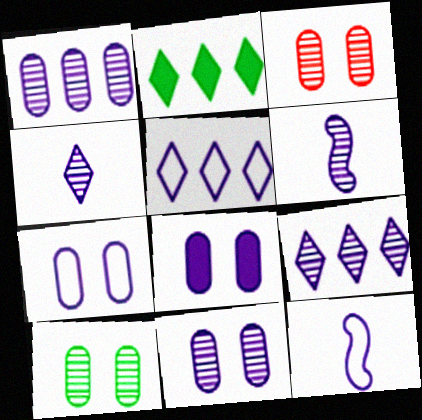[[2, 3, 12], 
[3, 10, 11], 
[5, 6, 8], 
[5, 7, 12], 
[6, 9, 11], 
[7, 8, 11], 
[8, 9, 12]]